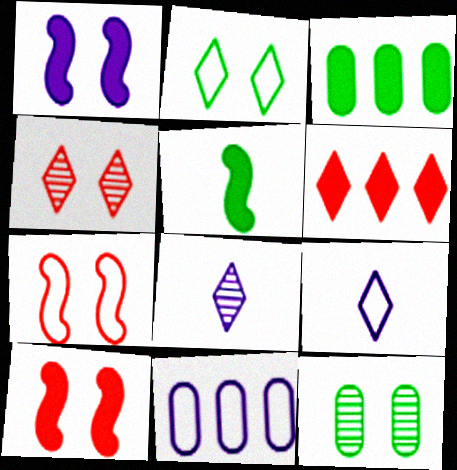[[1, 8, 11], 
[2, 6, 8], 
[3, 7, 8], 
[4, 5, 11]]